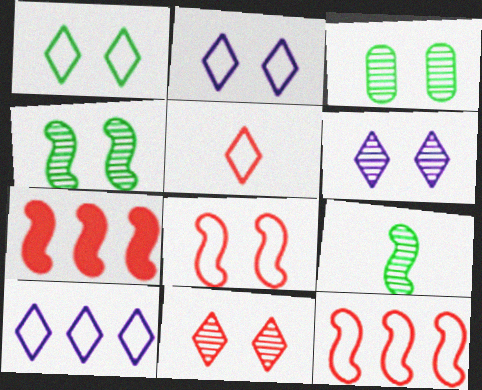[[1, 5, 10]]